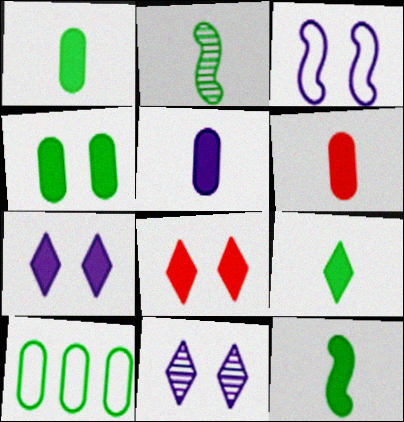[[1, 5, 6], 
[1, 9, 12]]